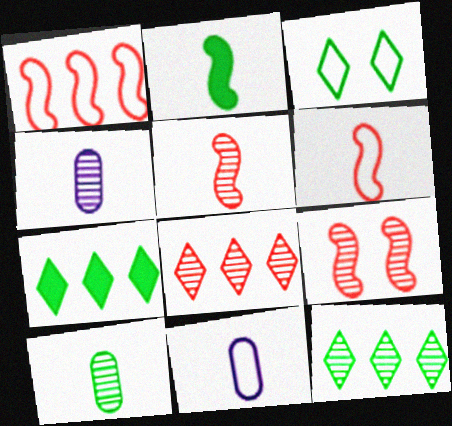[[1, 3, 11], 
[4, 9, 12], 
[7, 9, 11]]